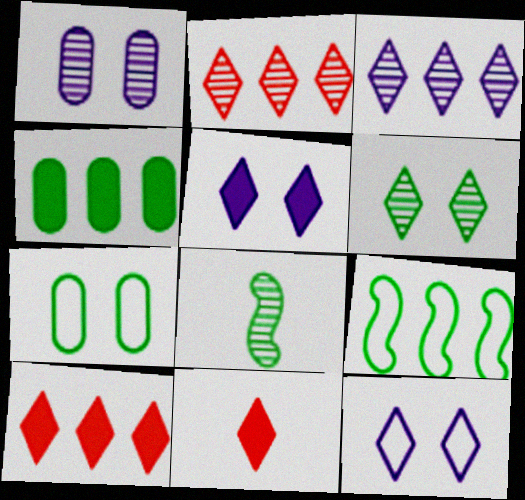[[1, 2, 8], 
[1, 9, 11]]